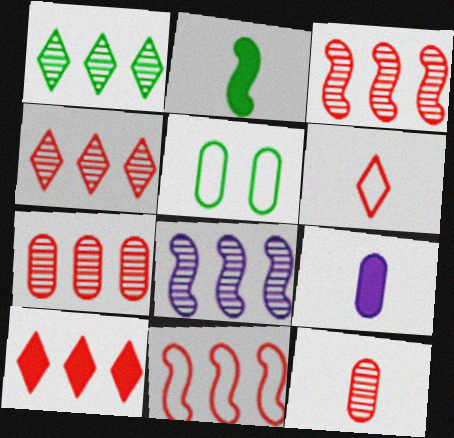[[1, 2, 5], 
[1, 7, 8], 
[3, 4, 7], 
[5, 7, 9], 
[7, 10, 11]]